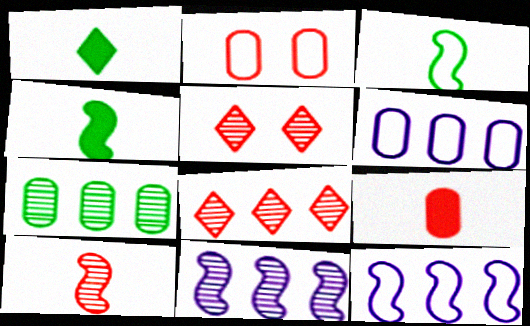[[1, 2, 11], 
[4, 5, 6], 
[7, 8, 11]]